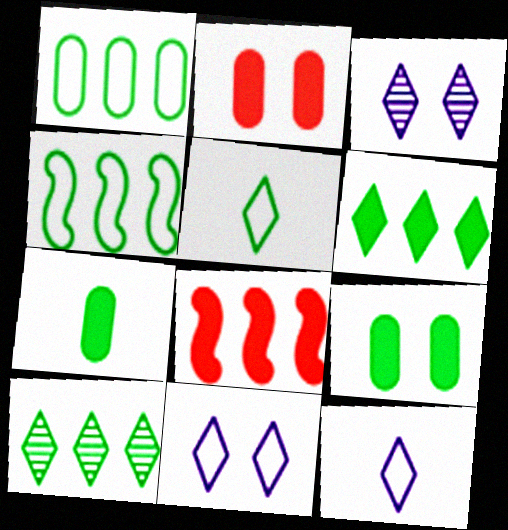[]